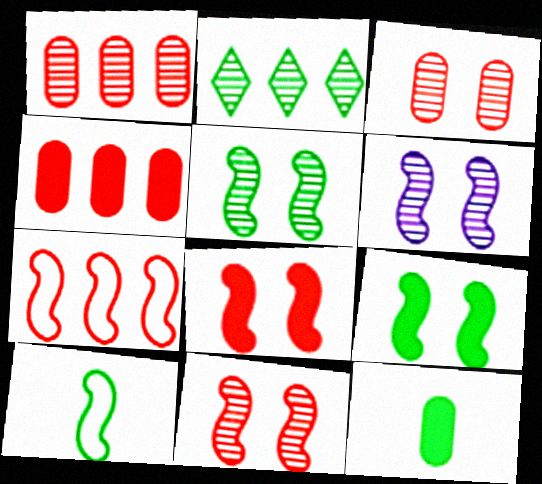[[5, 6, 11]]